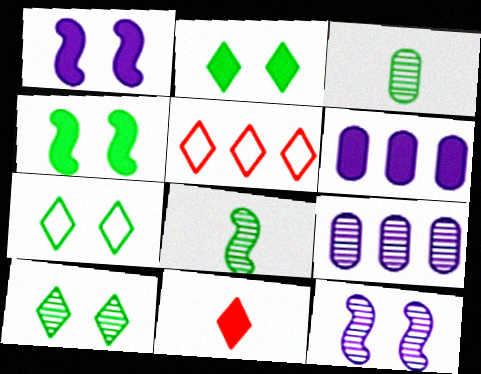[[1, 3, 5], 
[2, 7, 10], 
[4, 6, 11]]